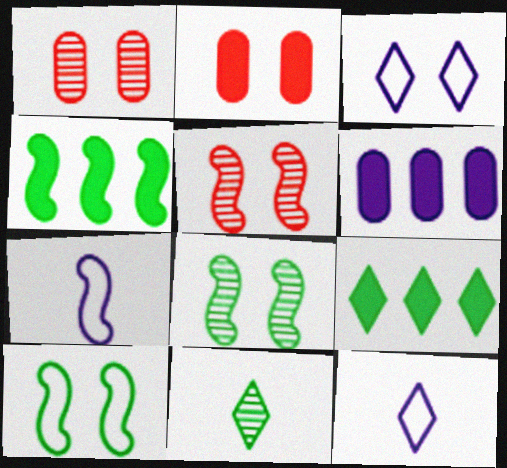[[1, 4, 12], 
[1, 7, 9], 
[2, 3, 8], 
[4, 5, 7]]